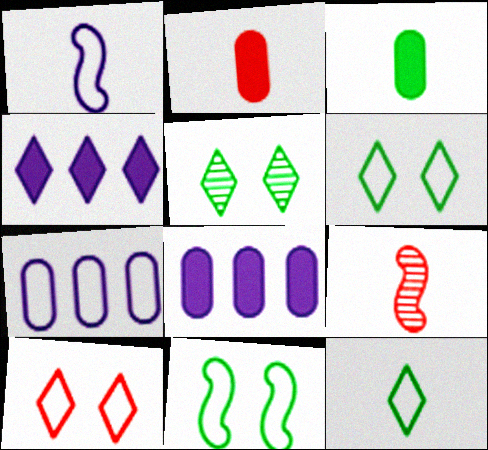[[6, 8, 9]]